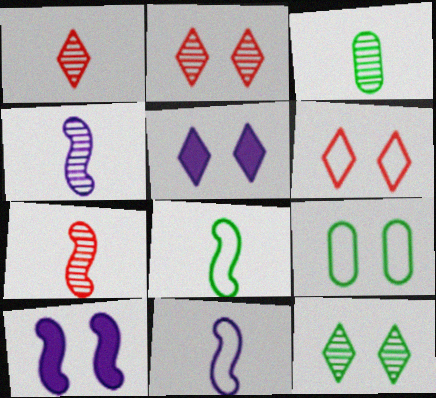[[1, 3, 4], 
[2, 9, 10], 
[5, 6, 12]]